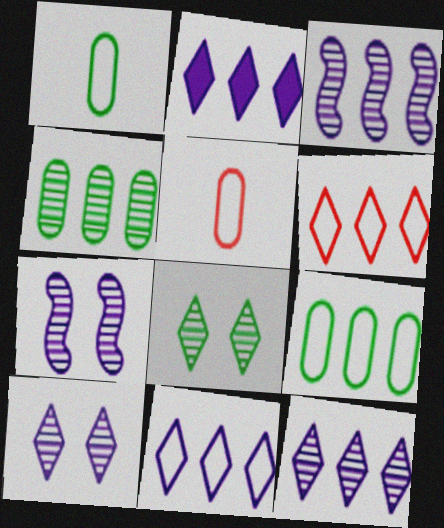[[2, 11, 12]]